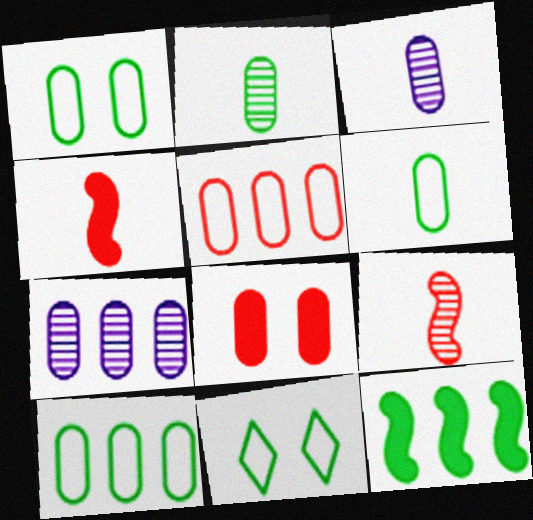[[1, 6, 10], 
[2, 11, 12], 
[3, 8, 10], 
[4, 7, 11], 
[6, 7, 8]]